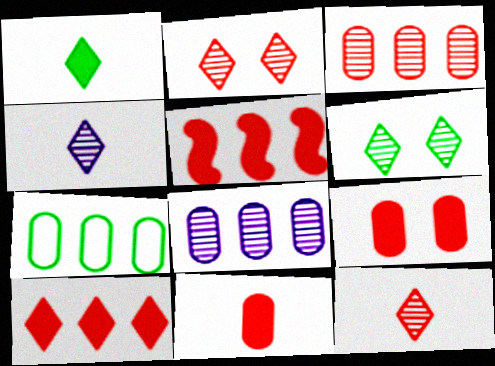[]